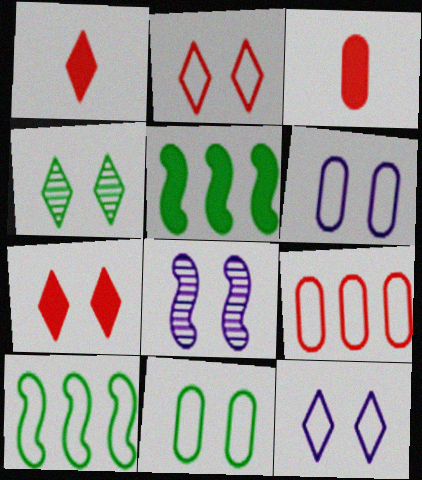[[4, 7, 12], 
[7, 8, 11]]